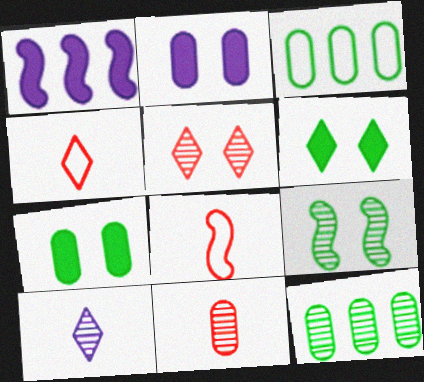[[1, 8, 9], 
[2, 3, 11]]